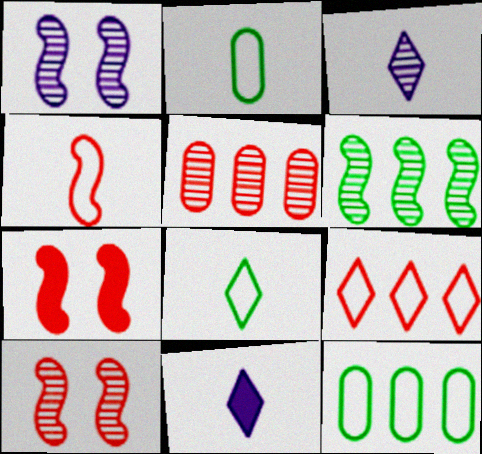[[3, 7, 12], 
[10, 11, 12]]